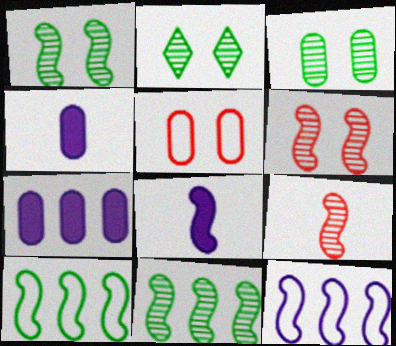[[1, 2, 3], 
[6, 8, 10]]